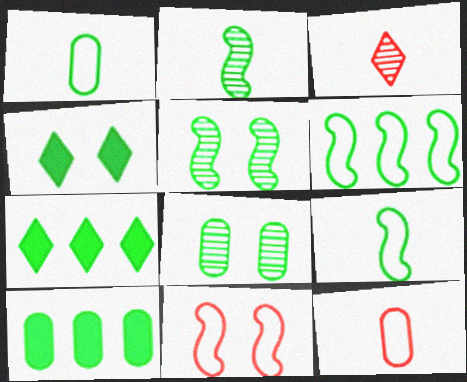[[1, 5, 7], 
[1, 8, 10], 
[7, 8, 9]]